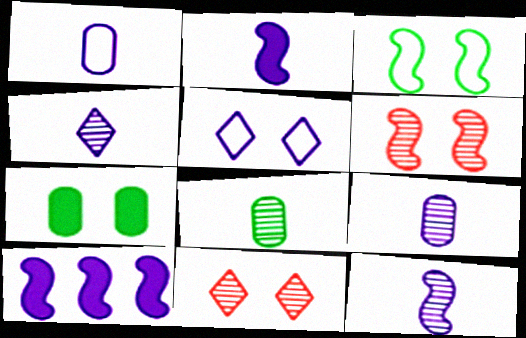[[1, 2, 4], 
[4, 9, 12], 
[5, 6, 7], 
[5, 9, 10]]